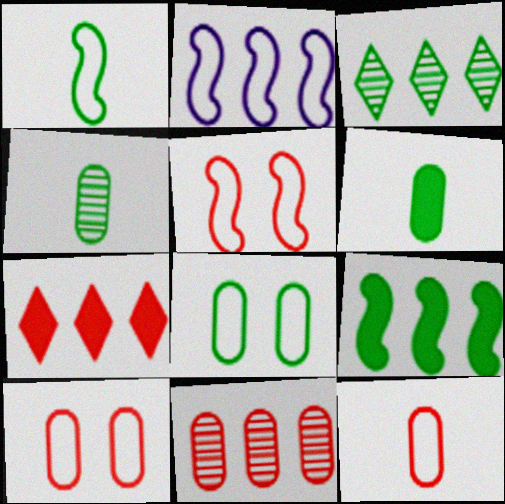[[1, 2, 5]]